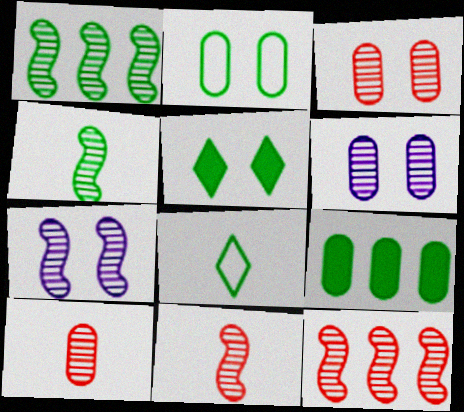[[1, 7, 11], 
[4, 7, 12]]